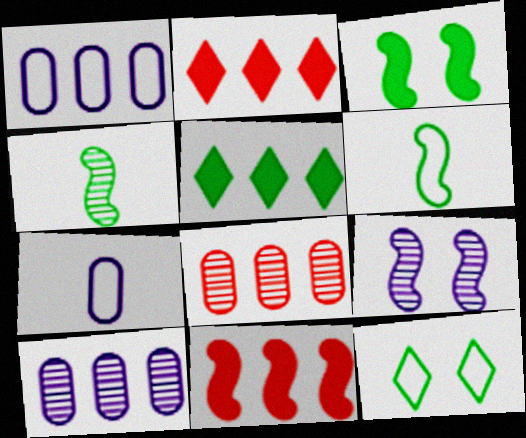[[6, 9, 11]]